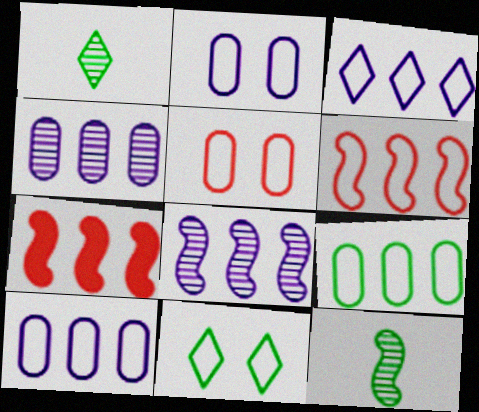[[1, 2, 7], 
[3, 6, 9]]